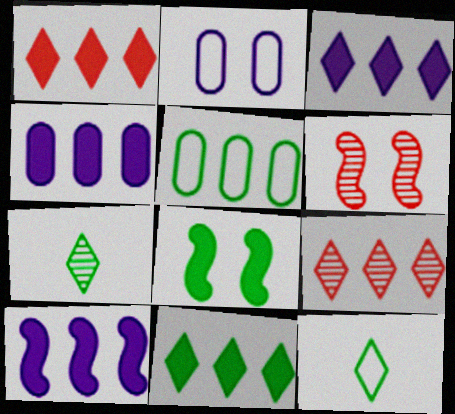[[1, 3, 11], 
[3, 4, 10], 
[4, 6, 12], 
[5, 7, 8], 
[5, 9, 10]]